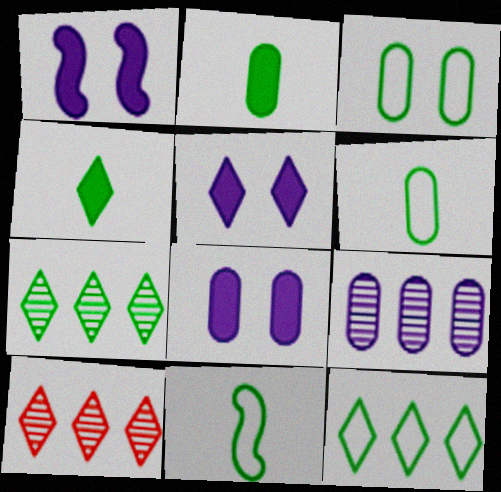[[1, 5, 8], 
[1, 6, 10], 
[3, 11, 12], 
[8, 10, 11]]